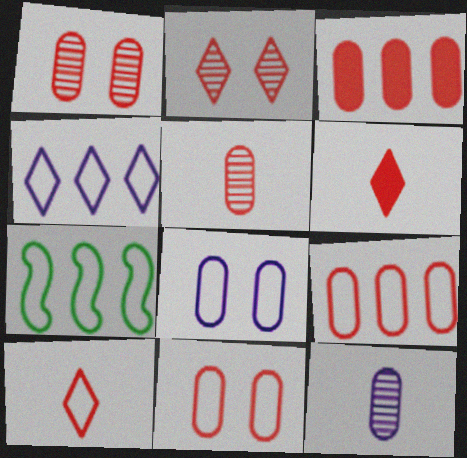[[3, 5, 11], 
[4, 7, 9], 
[7, 8, 10]]